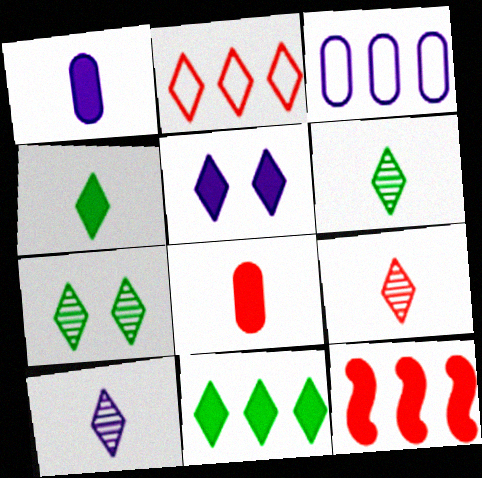[[2, 5, 6], 
[6, 9, 10]]